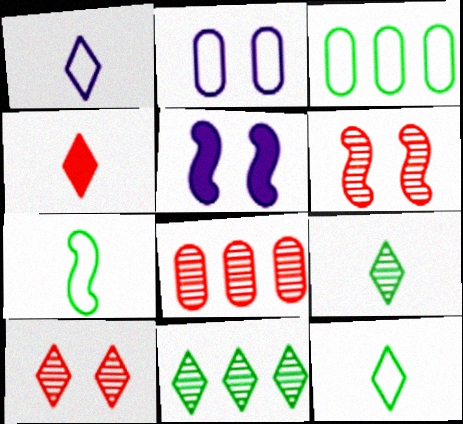[[1, 4, 9], 
[5, 8, 12]]